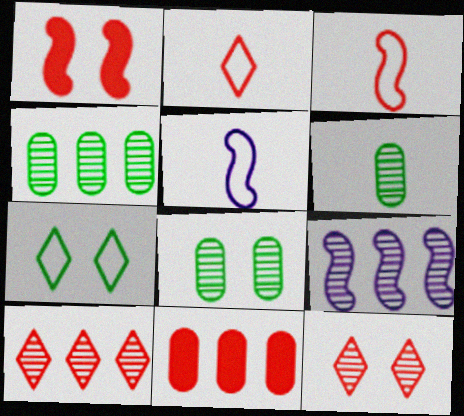[[3, 11, 12], 
[4, 6, 8], 
[4, 9, 10], 
[6, 9, 12]]